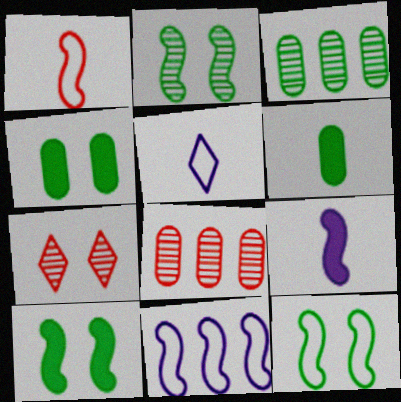[[1, 11, 12], 
[2, 10, 12], 
[5, 8, 10], 
[6, 7, 11]]